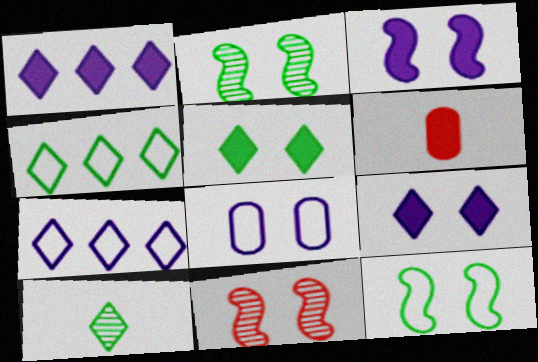[[2, 6, 7], 
[3, 11, 12], 
[4, 5, 10], 
[5, 8, 11]]